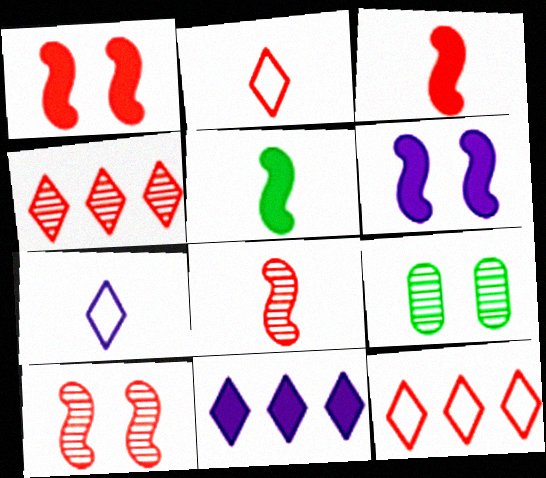[]